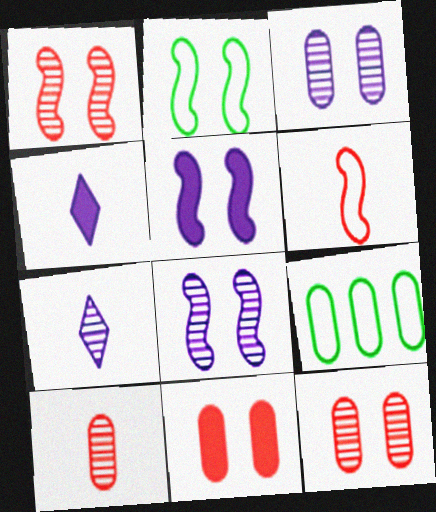[[1, 2, 5], 
[1, 4, 9]]